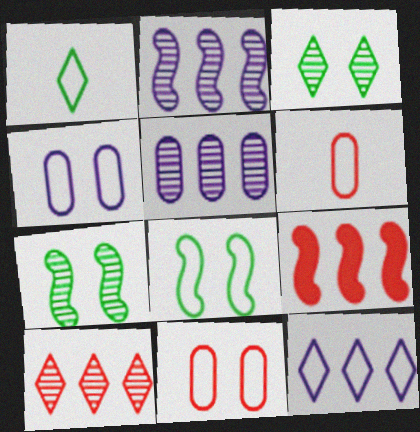[[6, 8, 12]]